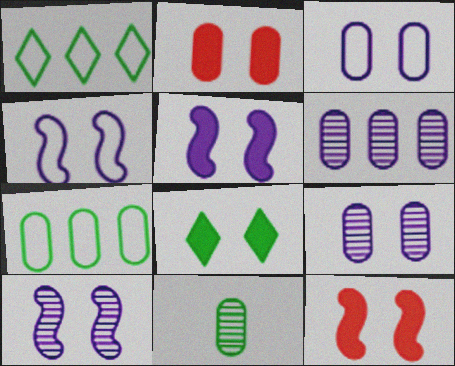[[2, 5, 8], 
[4, 5, 10]]